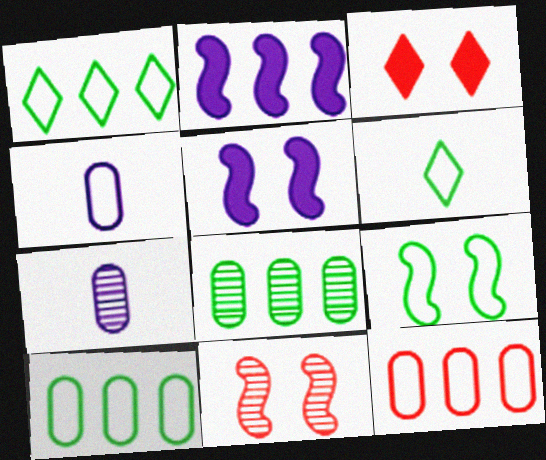[[5, 9, 11], 
[6, 9, 10]]